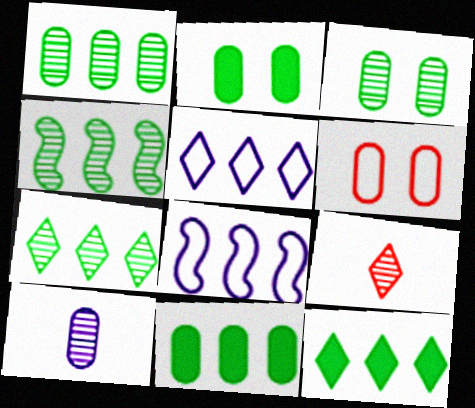[[1, 4, 7], 
[2, 8, 9], 
[6, 10, 11]]